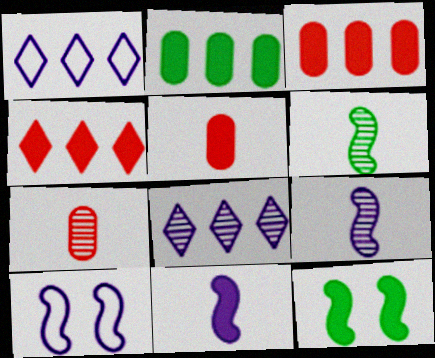[[1, 7, 12]]